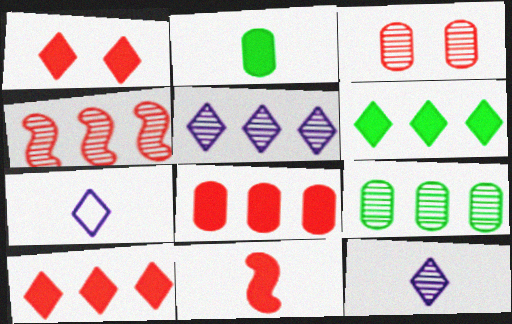[[1, 8, 11], 
[4, 5, 9]]